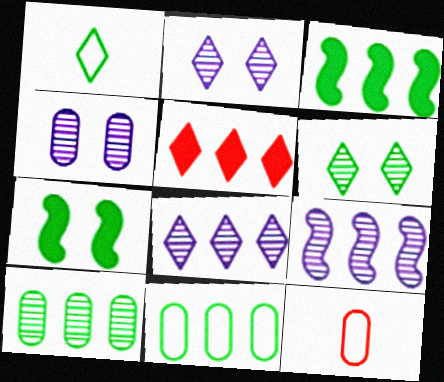[[1, 2, 5], 
[1, 7, 10], 
[2, 3, 12], 
[5, 9, 11], 
[7, 8, 12]]